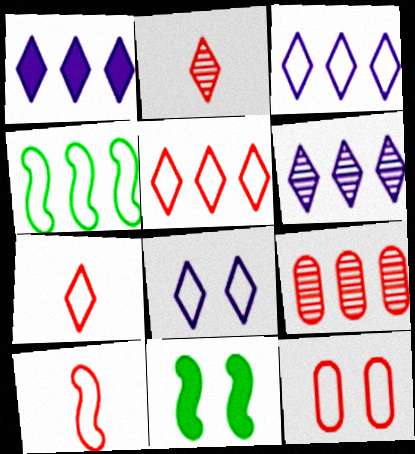[[1, 3, 6], 
[1, 4, 9], 
[5, 10, 12]]